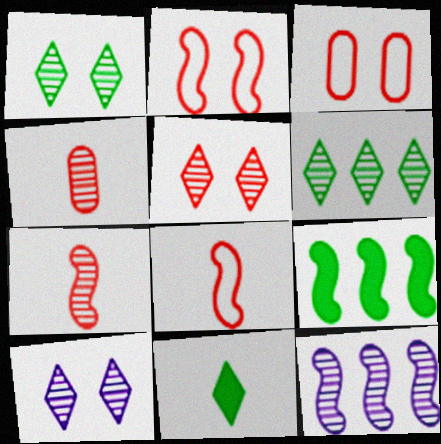[[1, 4, 12], 
[1, 5, 10], 
[3, 11, 12]]